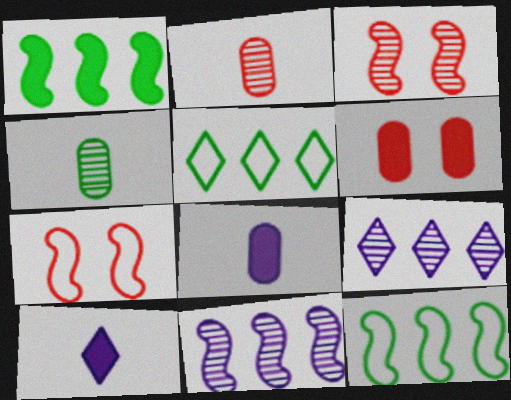[[1, 6, 10], 
[3, 4, 9], 
[3, 5, 8]]